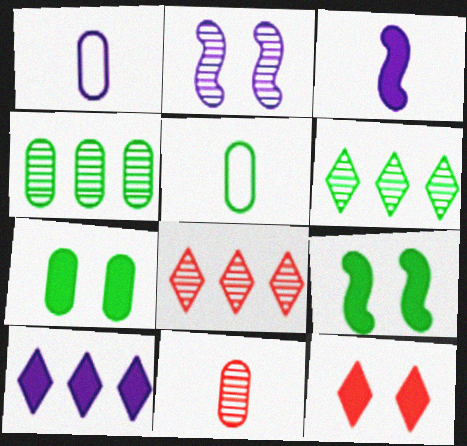[[1, 2, 10], 
[1, 8, 9], 
[2, 6, 11], 
[4, 5, 7], 
[5, 6, 9]]